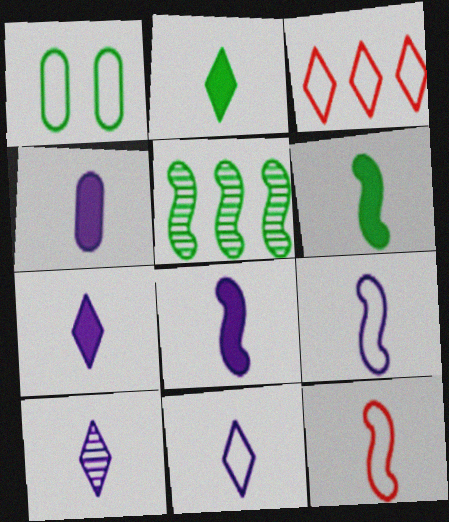[[1, 2, 5], 
[1, 3, 9], 
[4, 7, 8], 
[4, 9, 10], 
[7, 10, 11]]